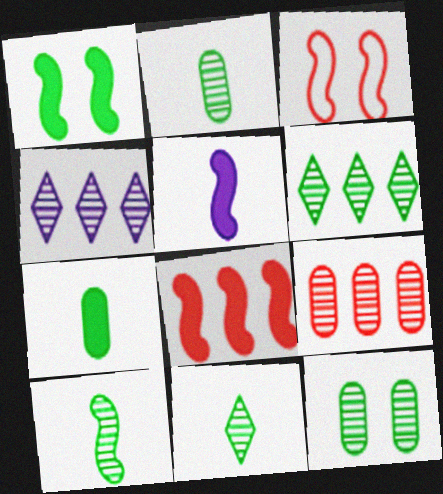[[1, 5, 8], 
[2, 10, 11], 
[3, 4, 7], 
[6, 10, 12]]